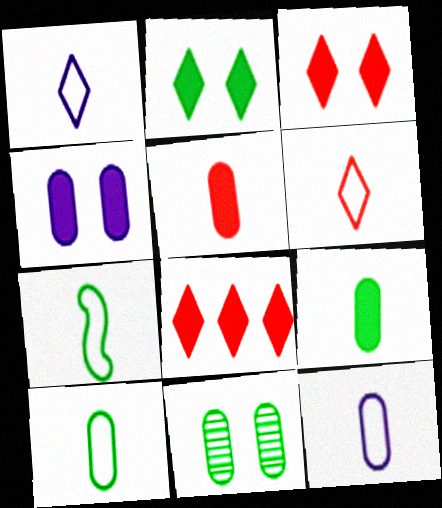[[6, 7, 12]]